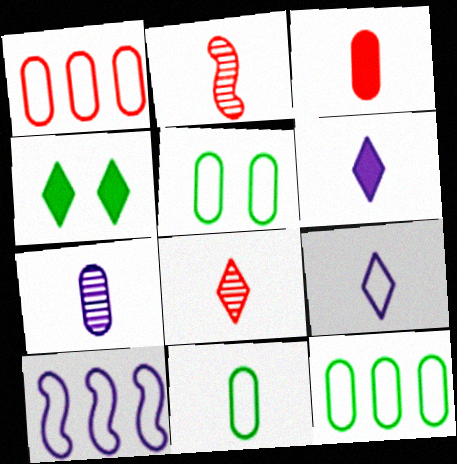[[2, 6, 11], 
[3, 7, 11], 
[5, 11, 12]]